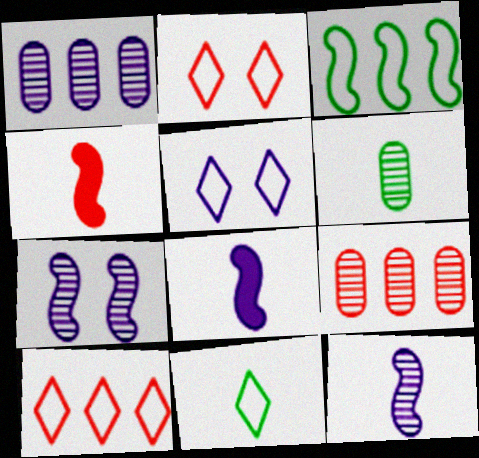[[1, 5, 8], 
[2, 4, 9], 
[3, 4, 7], 
[5, 10, 11]]